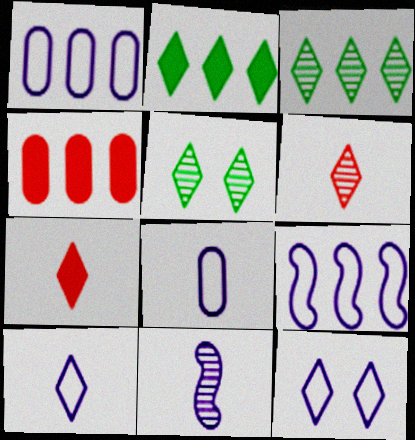[[2, 6, 12], 
[3, 4, 9], 
[3, 7, 12], 
[8, 9, 12]]